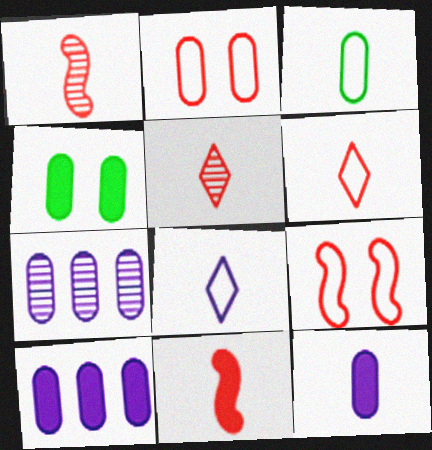[]